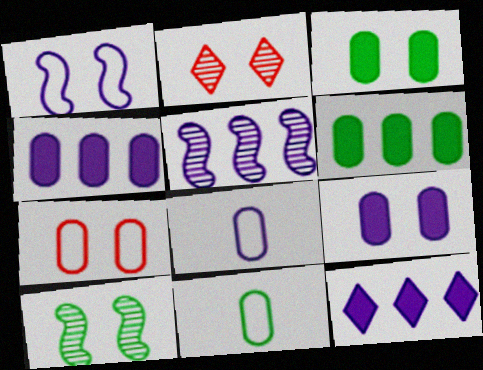[[1, 2, 3]]